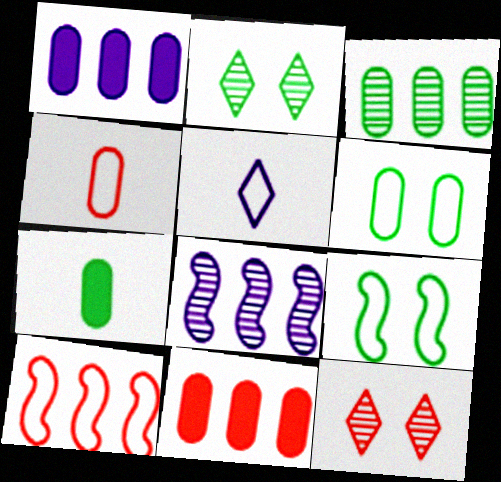[[3, 6, 7], 
[5, 6, 10]]